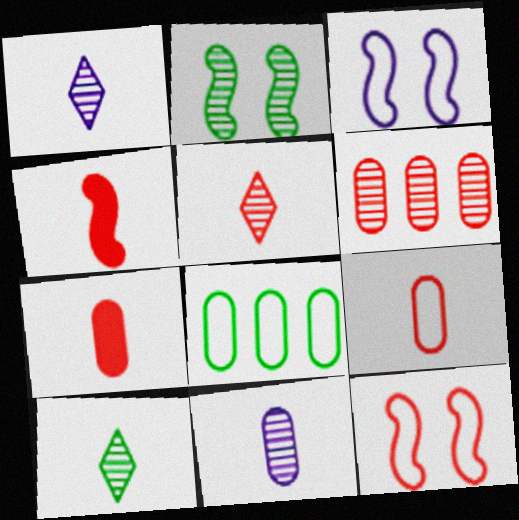[[1, 2, 6], 
[1, 5, 10], 
[4, 5, 9]]